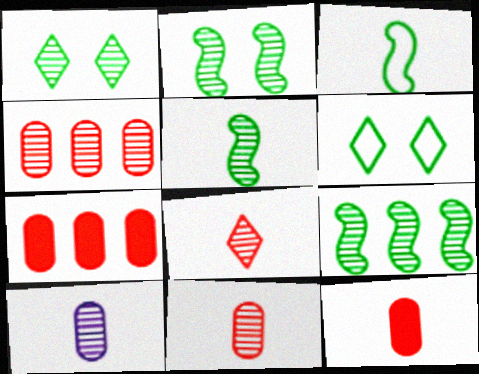[[2, 5, 9], 
[5, 8, 10]]